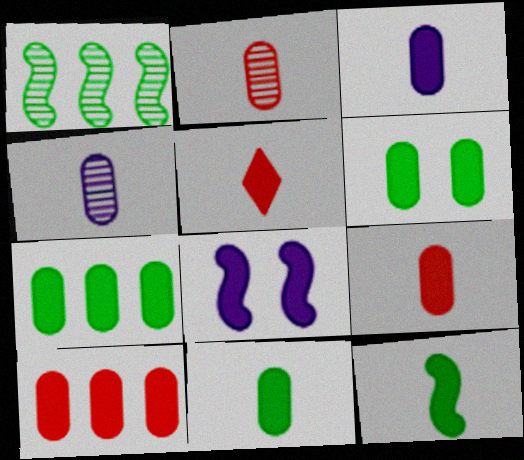[[3, 5, 12], 
[3, 6, 10], 
[3, 9, 11], 
[5, 7, 8], 
[6, 7, 11]]